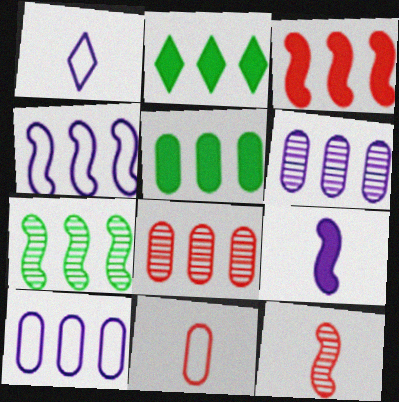[[2, 4, 8], 
[3, 4, 7], 
[5, 8, 10]]